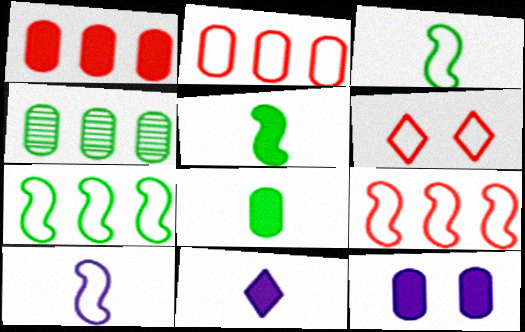[[1, 8, 12]]